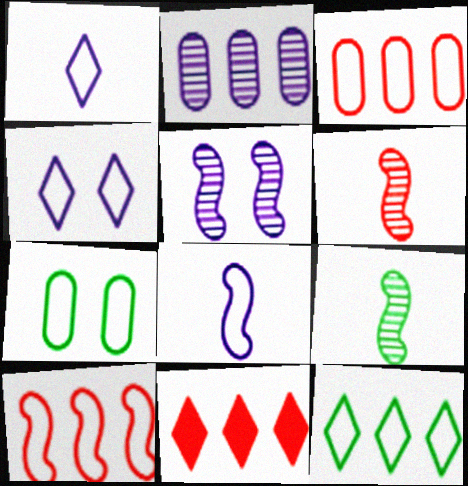[[1, 7, 10]]